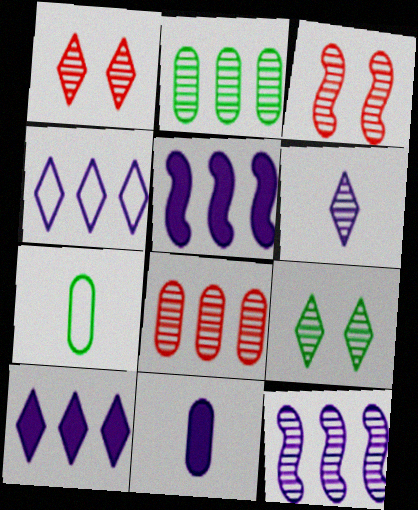[[1, 5, 7], 
[2, 3, 6], 
[3, 7, 10]]